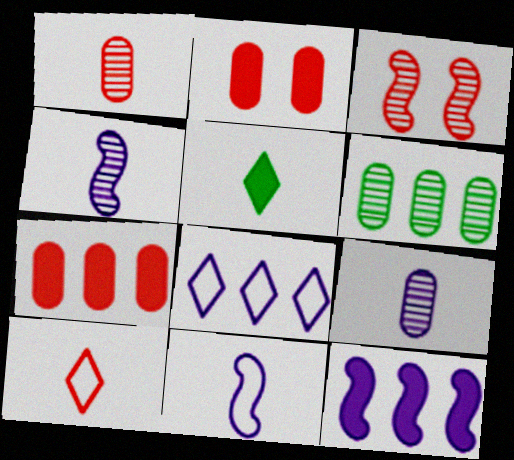[[1, 5, 11], 
[2, 5, 12], 
[3, 7, 10]]